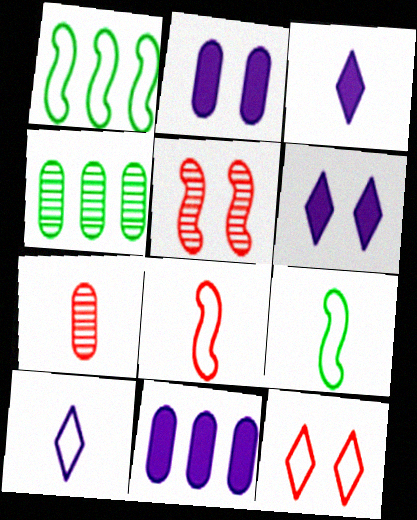[[1, 6, 7], 
[3, 7, 9], 
[4, 6, 8]]